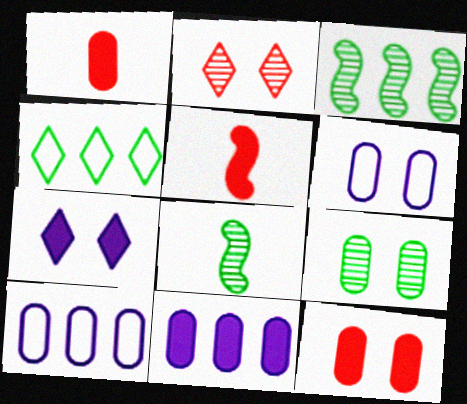[[1, 9, 10], 
[6, 9, 12]]